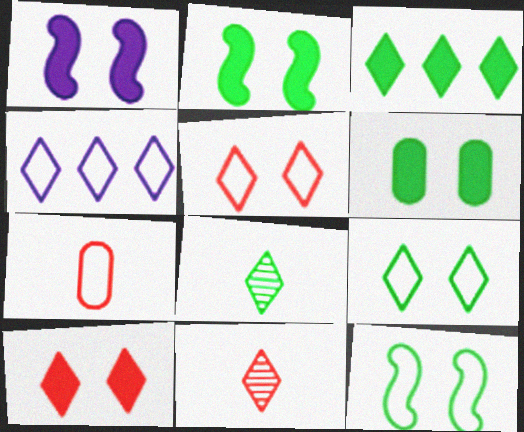[[1, 6, 10], 
[3, 8, 9], 
[4, 7, 12], 
[4, 8, 10]]